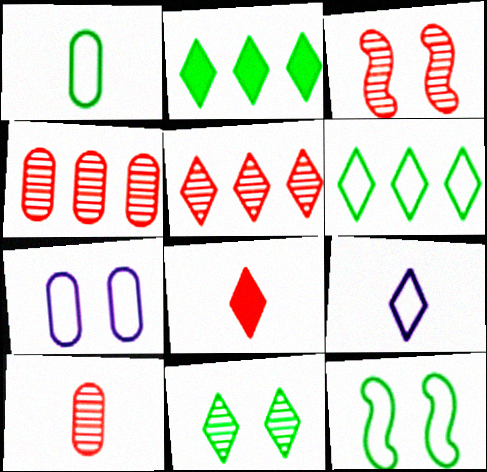[[1, 6, 12], 
[3, 5, 10]]